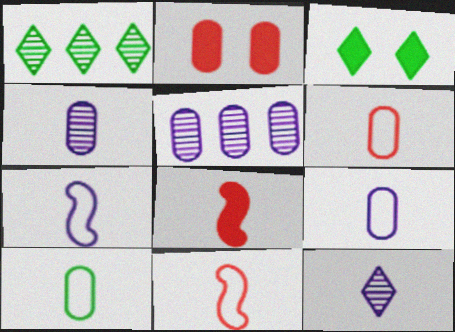[[1, 2, 7], 
[2, 5, 10], 
[3, 5, 11], 
[6, 9, 10], 
[8, 10, 12]]